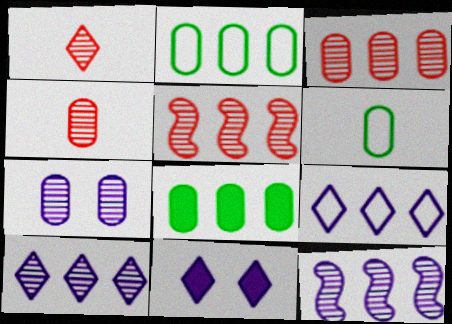[[5, 6, 11], 
[5, 8, 9]]